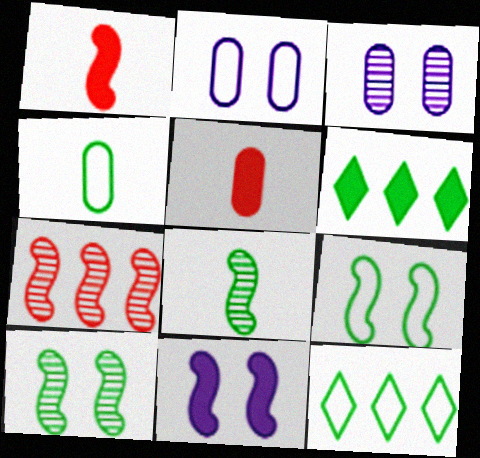[[1, 3, 12], 
[4, 6, 10], 
[4, 9, 12], 
[5, 6, 11]]